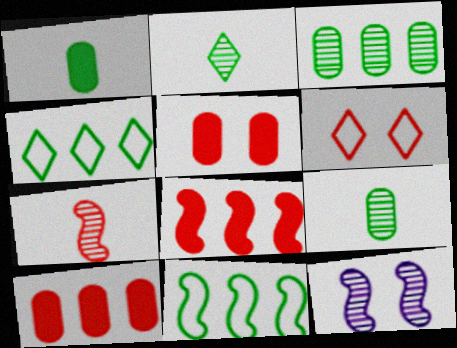[[6, 7, 10]]